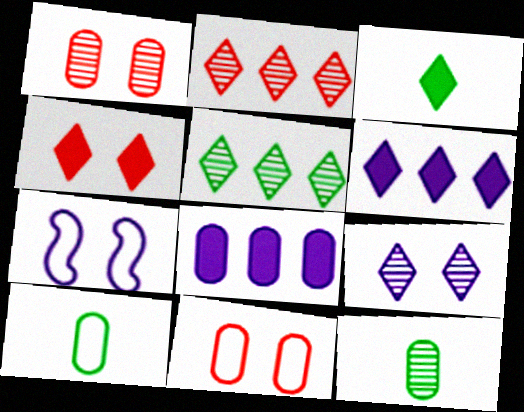[[1, 8, 10], 
[3, 4, 6], 
[8, 11, 12]]